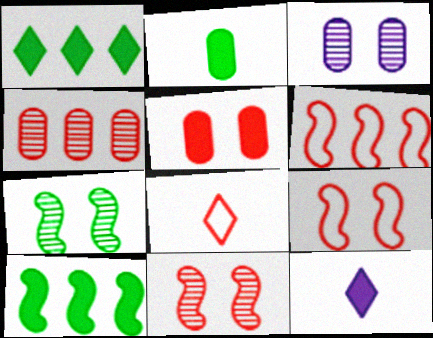[[3, 8, 10], 
[5, 10, 12]]